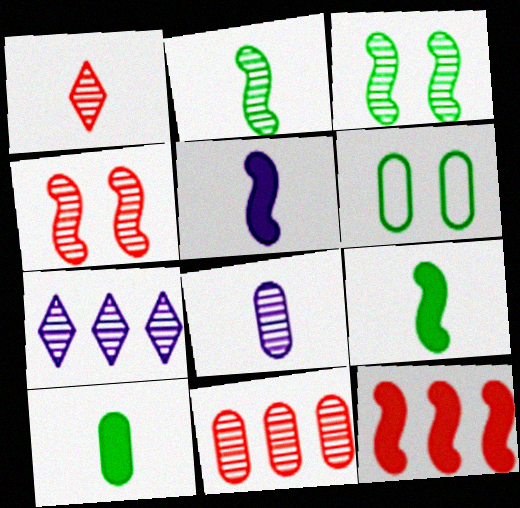[[1, 2, 8], 
[1, 4, 11]]